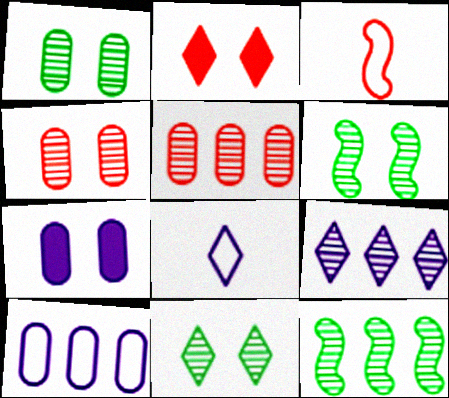[[1, 6, 11], 
[2, 3, 5], 
[5, 9, 12]]